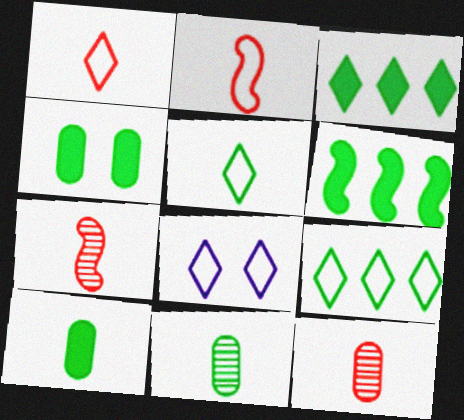[[1, 8, 9], 
[6, 8, 12]]